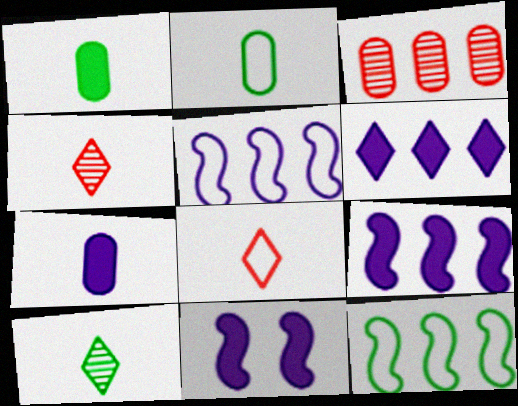[[3, 6, 12], 
[6, 7, 11]]